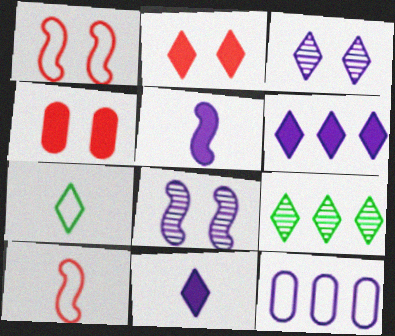[[1, 7, 12], 
[3, 5, 12], 
[8, 11, 12]]